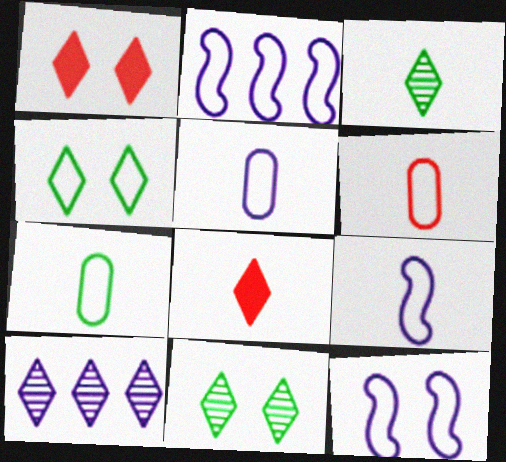[[2, 4, 6], 
[2, 9, 12], 
[4, 8, 10], 
[5, 6, 7]]